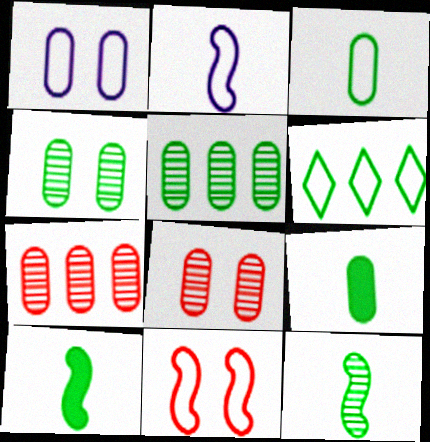[[1, 7, 9], 
[4, 6, 10]]